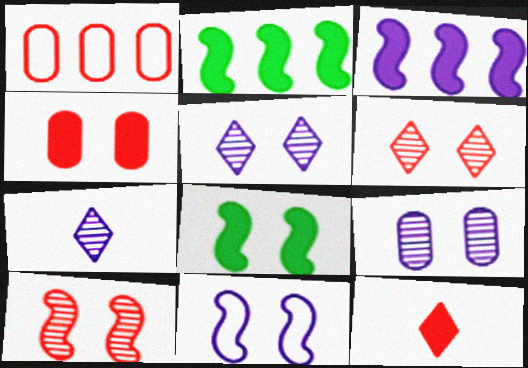[[1, 7, 8], 
[1, 10, 12], 
[8, 10, 11]]